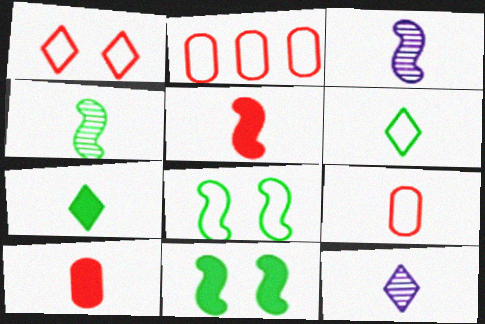[[2, 11, 12], 
[3, 6, 10], 
[3, 7, 9]]